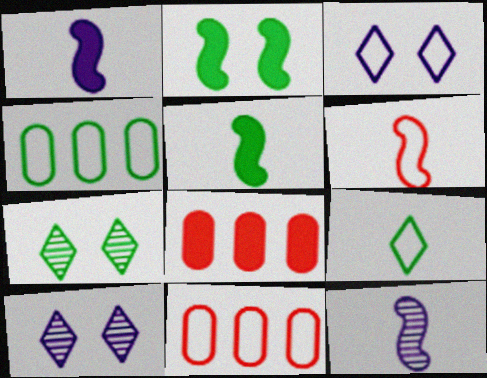[[1, 7, 11], 
[3, 4, 6], 
[4, 5, 7], 
[5, 6, 12], 
[5, 10, 11]]